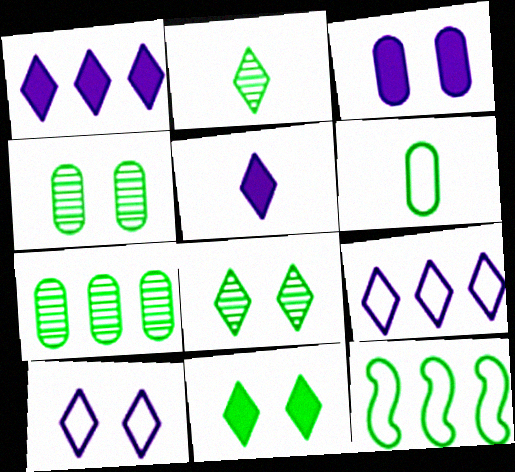[]